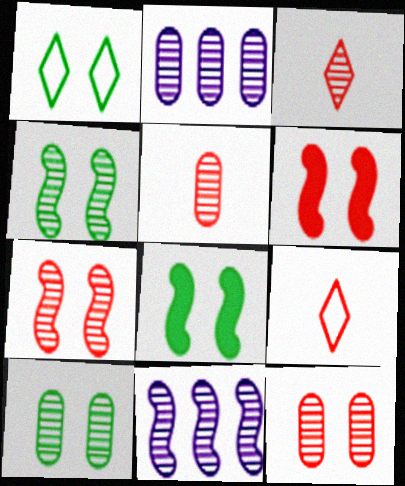[[1, 8, 10], 
[2, 3, 4], 
[2, 5, 10], 
[2, 8, 9], 
[3, 10, 11]]